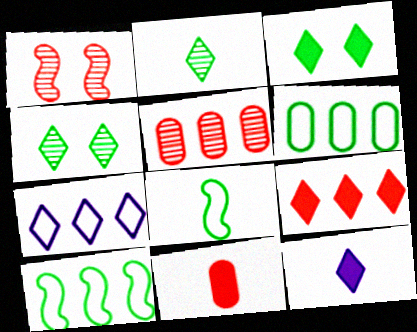[[1, 6, 12], 
[3, 9, 12]]